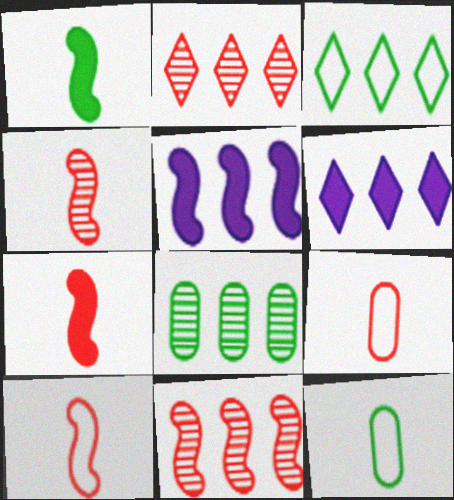[[2, 3, 6], 
[4, 7, 10]]